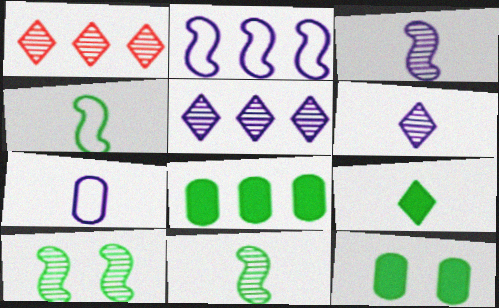[[1, 2, 8]]